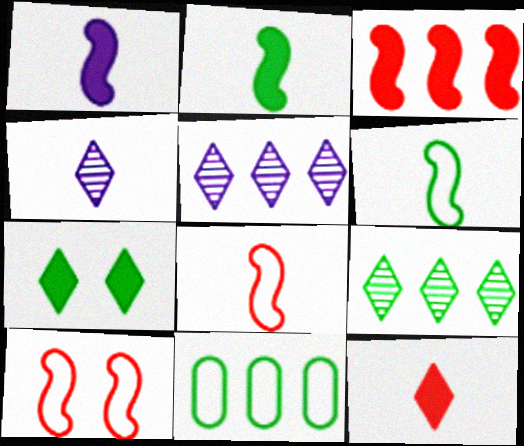[[3, 5, 11]]